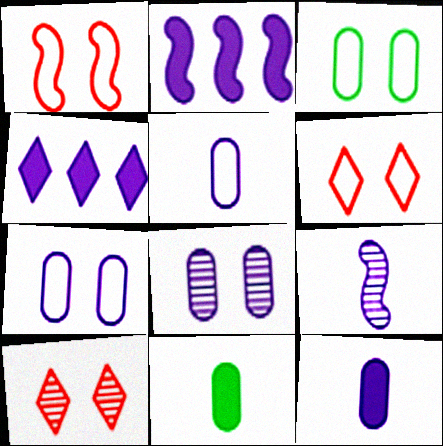[[4, 7, 9]]